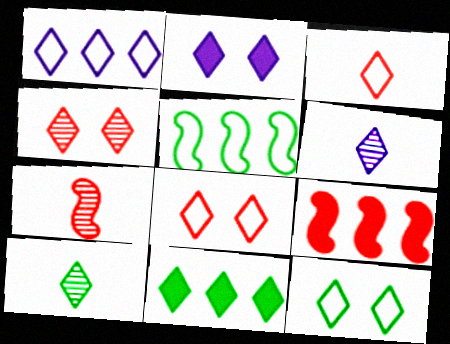[[1, 2, 6], 
[1, 3, 12], 
[2, 4, 12], 
[6, 8, 11], 
[10, 11, 12]]